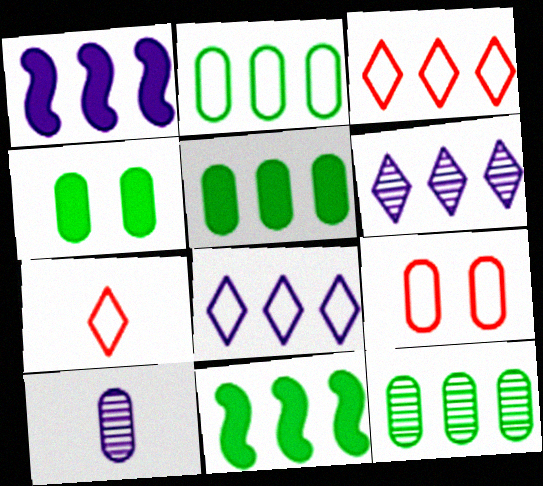[[1, 3, 12], 
[2, 5, 12], 
[5, 9, 10]]